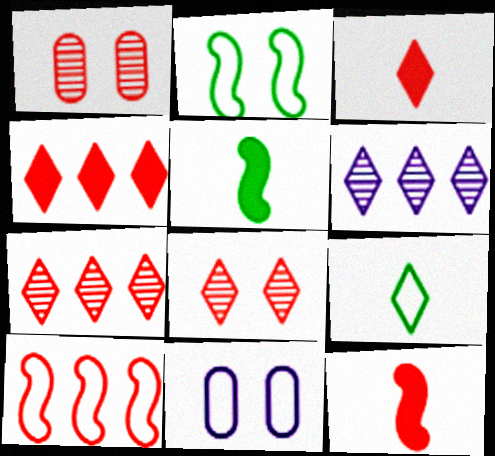[[1, 3, 10], 
[5, 7, 11], 
[9, 10, 11]]